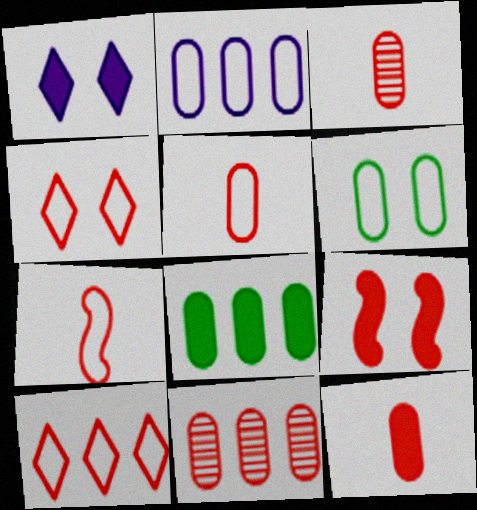[[2, 5, 6], 
[2, 8, 11], 
[3, 5, 12], 
[3, 9, 10]]